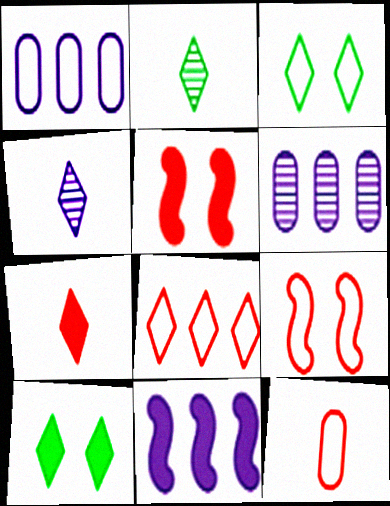[[1, 2, 5], 
[4, 8, 10], 
[8, 9, 12]]